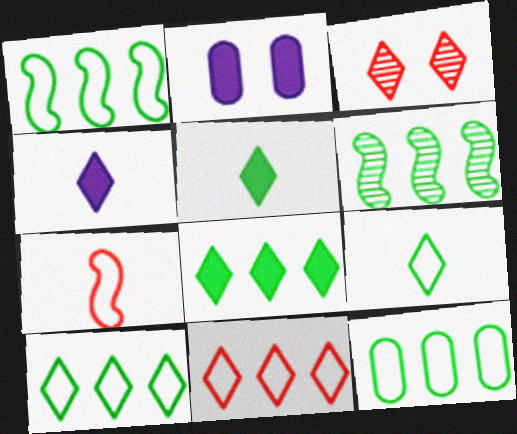[[1, 10, 12], 
[3, 4, 10], 
[6, 8, 12]]